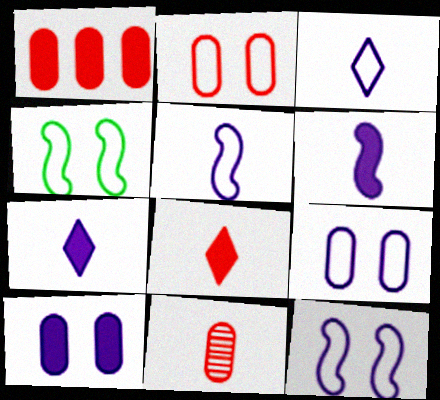[[1, 2, 11]]